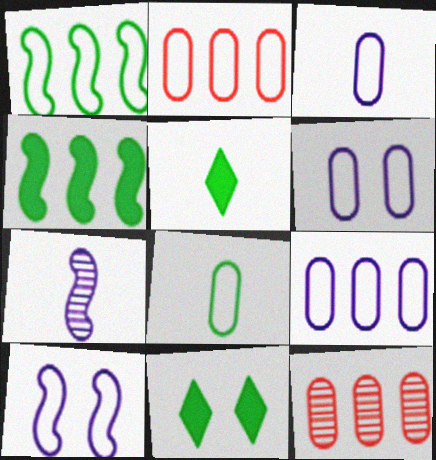[[2, 6, 8], 
[2, 7, 11], 
[3, 6, 9], 
[5, 10, 12]]